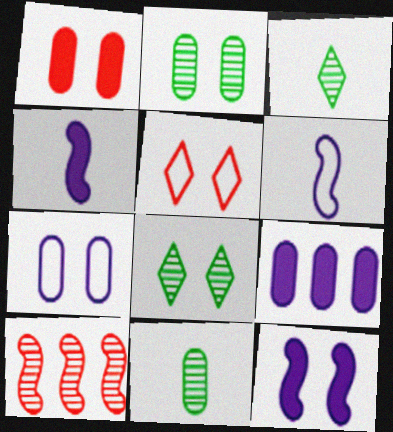[[1, 2, 7], 
[2, 5, 12]]